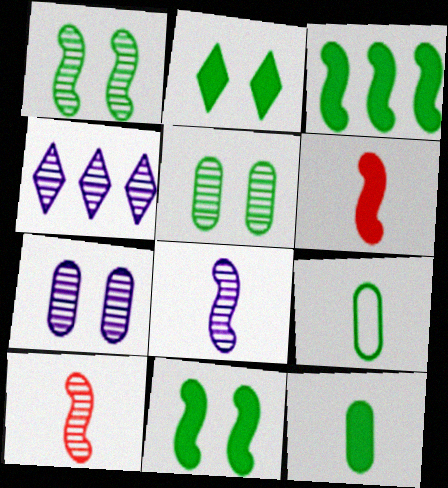[[2, 3, 12], 
[4, 5, 10], 
[4, 7, 8]]